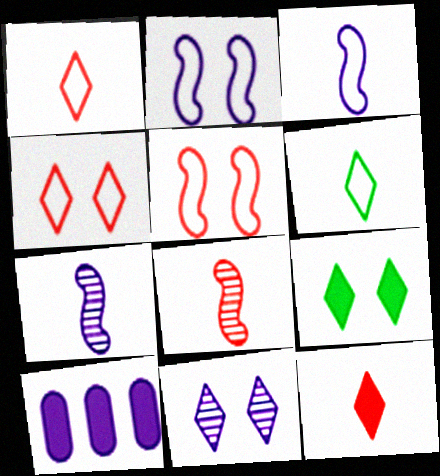[[3, 10, 11], 
[4, 9, 11]]